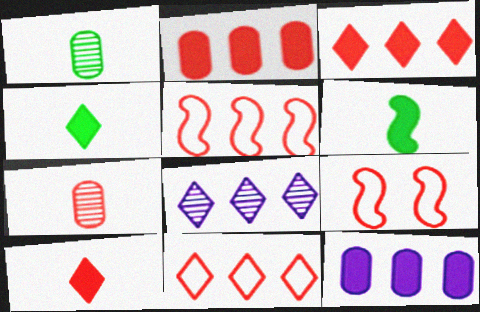[[3, 7, 9]]